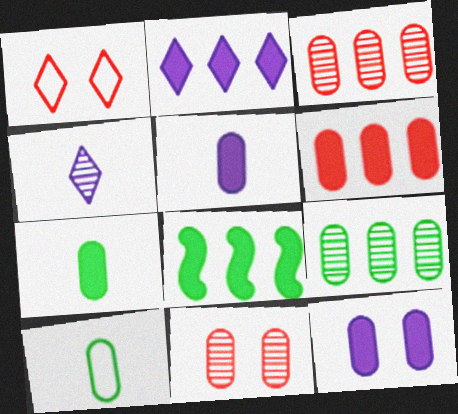[[2, 6, 8], 
[3, 10, 12], 
[6, 7, 12]]